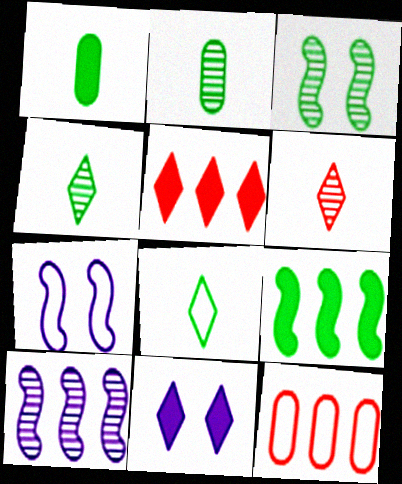[[2, 5, 7], 
[7, 8, 12]]